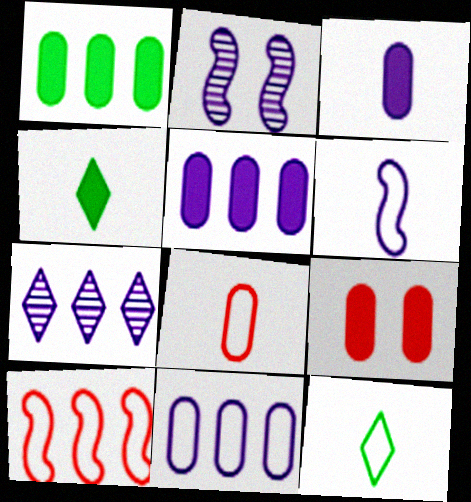[[1, 3, 9], 
[1, 7, 10], 
[6, 8, 12]]